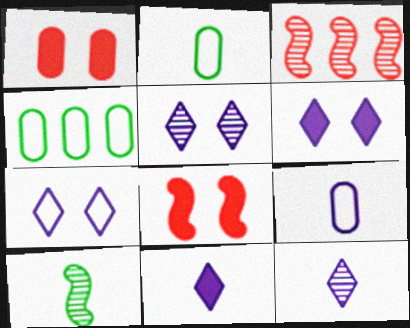[[2, 3, 6], 
[4, 8, 12], 
[5, 6, 7]]